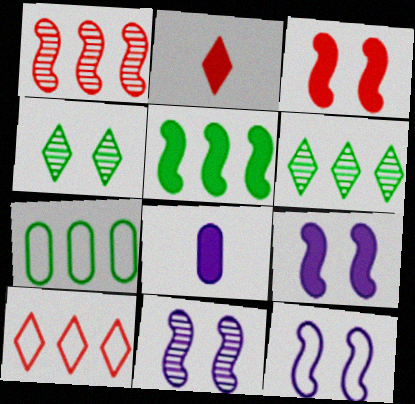[[2, 7, 11], 
[5, 6, 7], 
[9, 11, 12]]